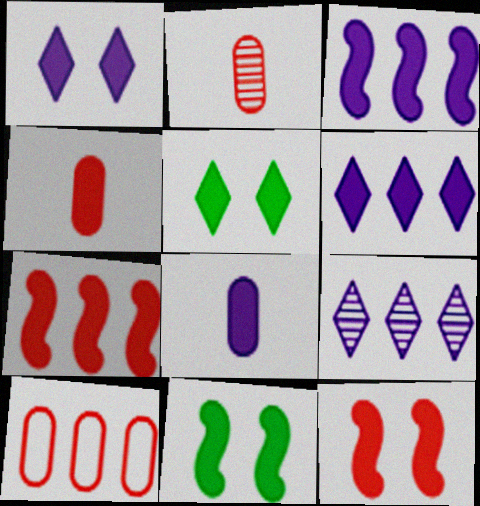[[1, 3, 8], 
[3, 4, 5], 
[4, 6, 11], 
[5, 7, 8]]